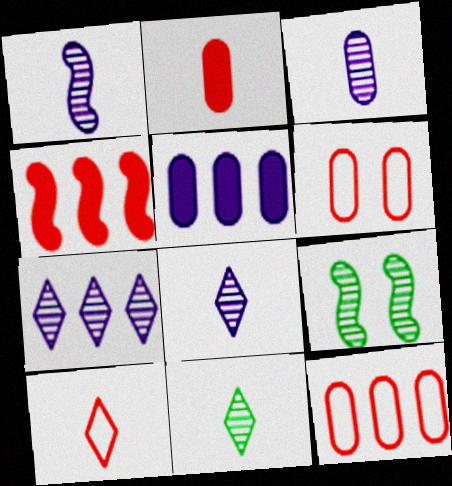[[1, 3, 8], 
[5, 9, 10]]